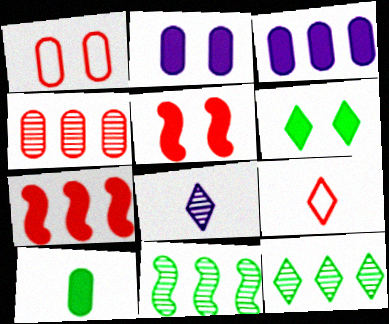[[2, 5, 6], 
[2, 9, 11], 
[4, 5, 9]]